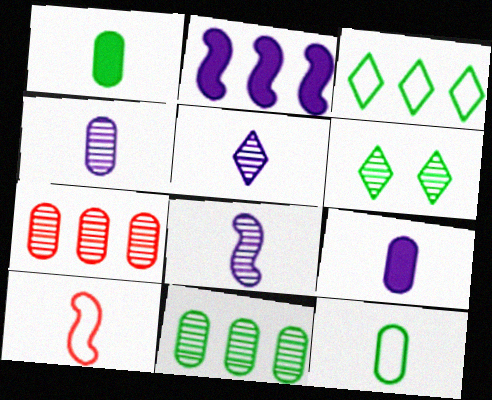[[1, 5, 10], 
[2, 3, 7], 
[4, 5, 8], 
[6, 7, 8]]